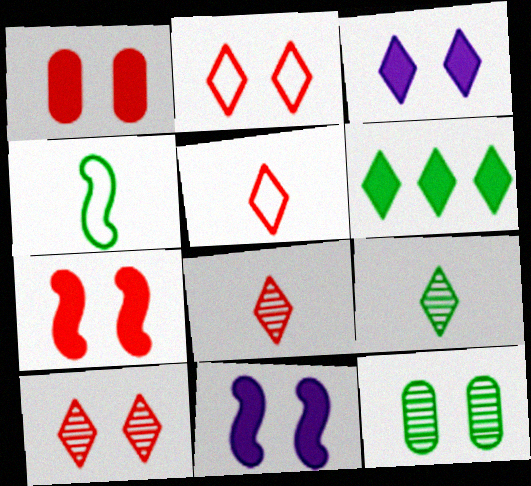[[2, 11, 12], 
[4, 6, 12]]